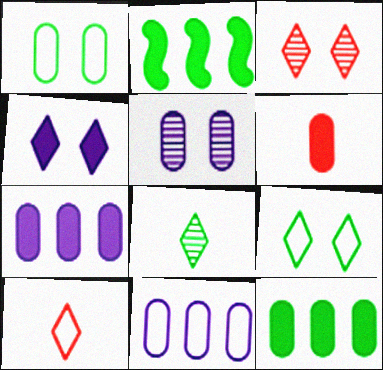[[1, 2, 8], 
[2, 4, 6], 
[2, 5, 10], 
[3, 4, 9]]